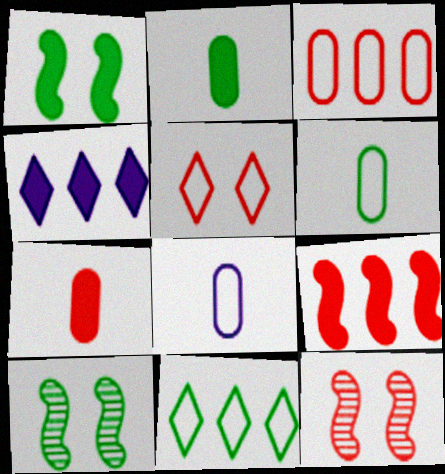[[1, 4, 7], 
[2, 10, 11], 
[4, 6, 12]]